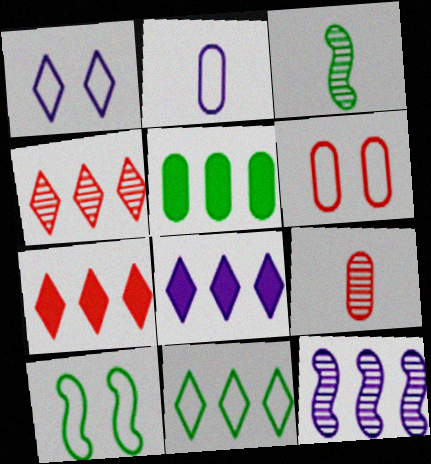[[1, 6, 10], 
[3, 6, 8], 
[4, 8, 11], 
[8, 9, 10]]